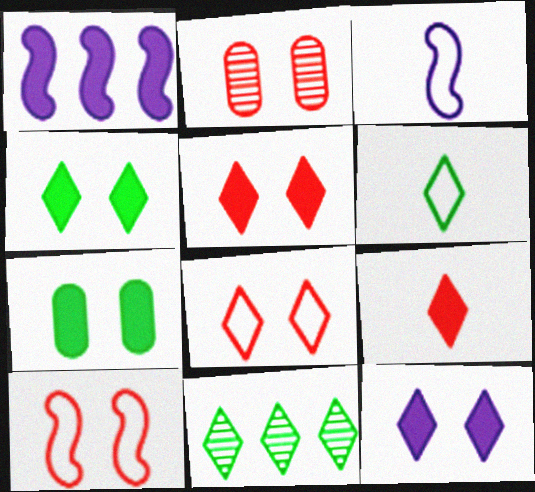[[1, 2, 6], 
[1, 7, 9], 
[2, 5, 10], 
[4, 5, 12], 
[4, 6, 11]]